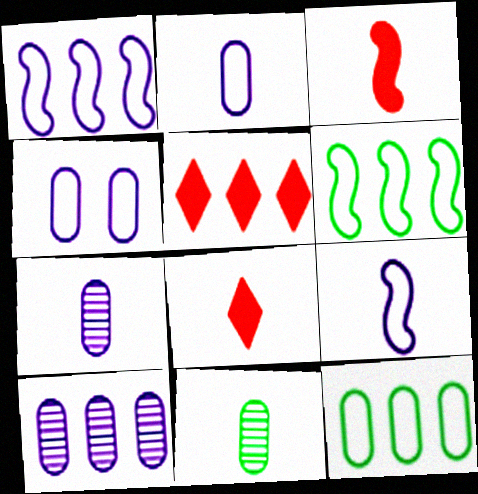[[5, 6, 10], 
[8, 9, 11]]